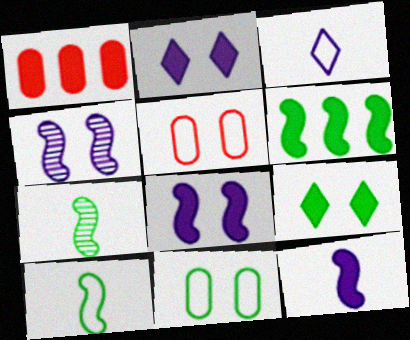[[1, 9, 12], 
[4, 5, 9]]